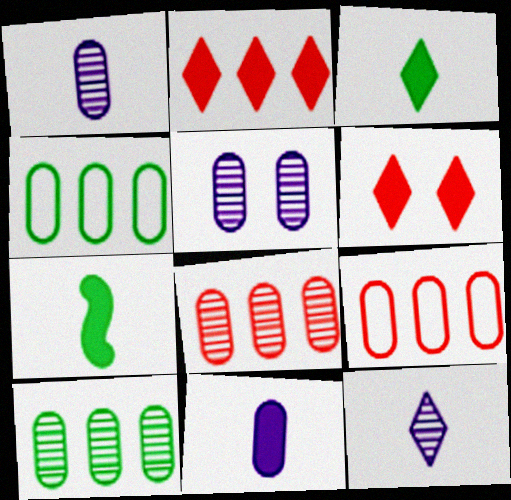[]